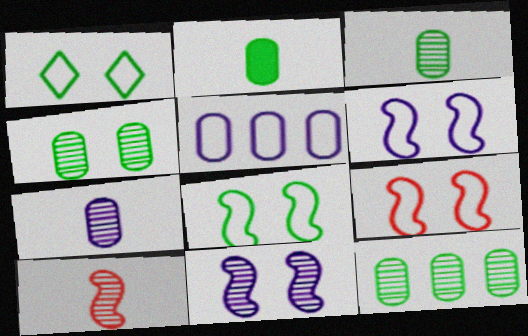[[3, 4, 12], 
[6, 8, 9]]